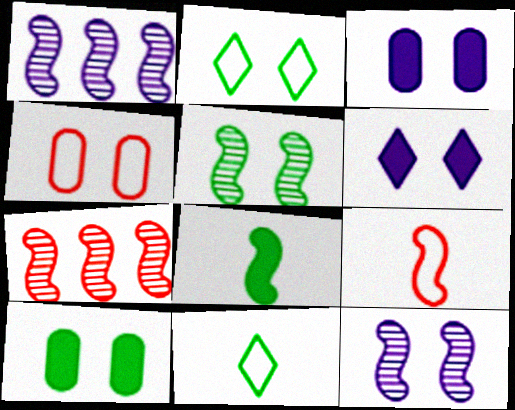[[2, 5, 10], 
[3, 7, 11], 
[4, 5, 6]]